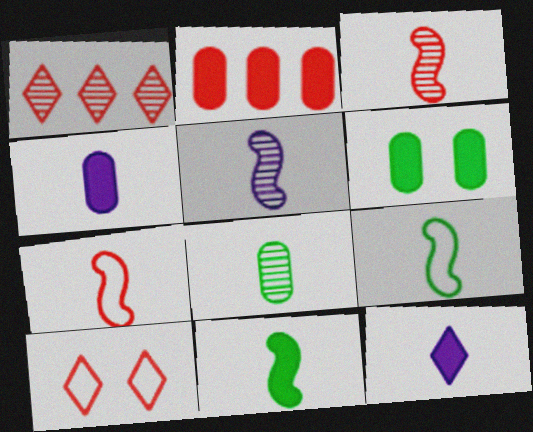[[2, 3, 10], 
[2, 4, 6], 
[5, 7, 11], 
[7, 8, 12]]